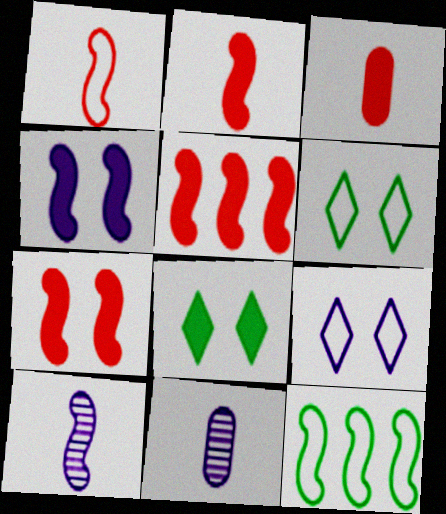[[2, 5, 7], 
[5, 6, 11], 
[7, 10, 12]]